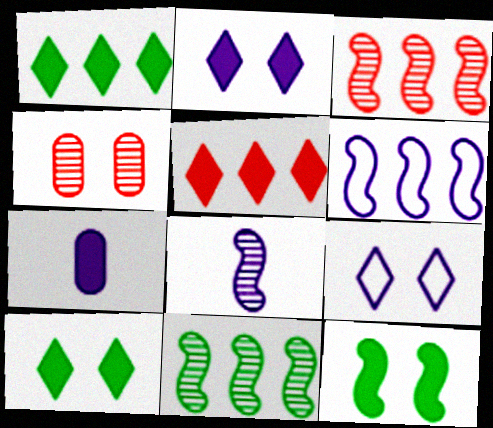[[4, 9, 12], 
[5, 7, 12]]